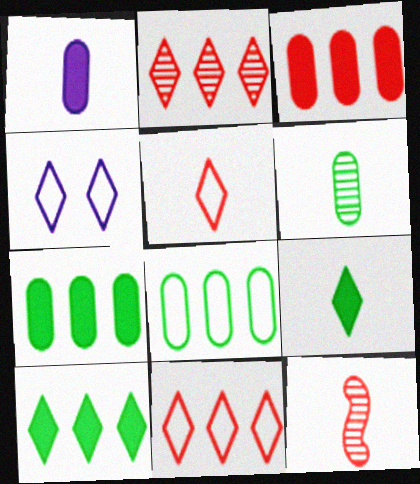[[2, 4, 9], 
[4, 7, 12]]